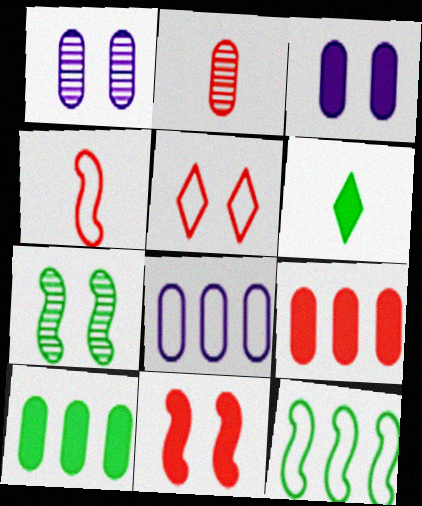[[3, 5, 7]]